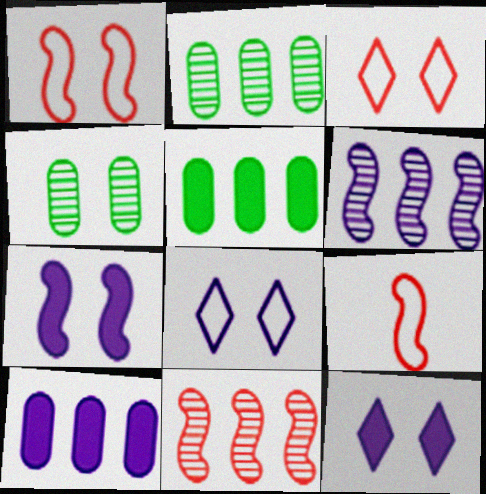[[1, 4, 12], 
[2, 9, 12], 
[3, 4, 7]]